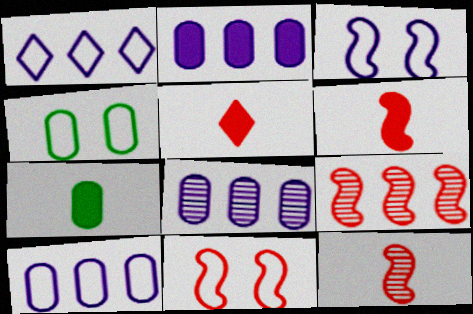[[2, 8, 10], 
[6, 9, 11]]